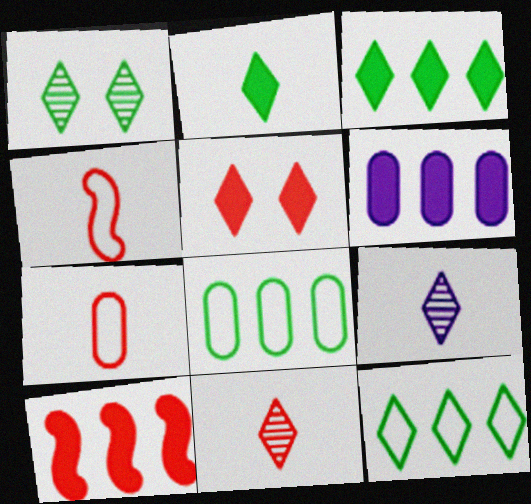[[1, 2, 12], 
[1, 4, 6], 
[3, 6, 10], 
[5, 9, 12]]